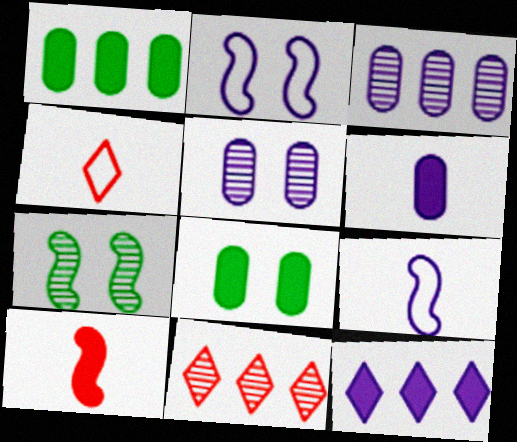[[5, 9, 12], 
[8, 9, 11], 
[8, 10, 12]]